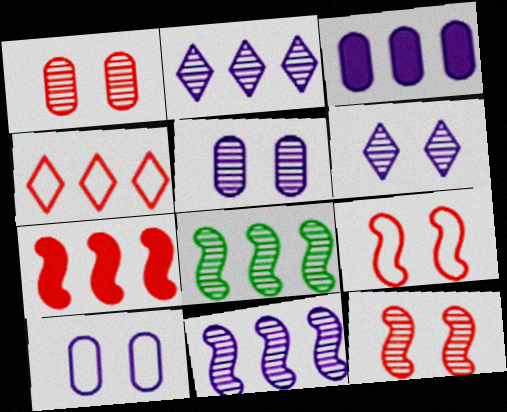[[3, 4, 8]]